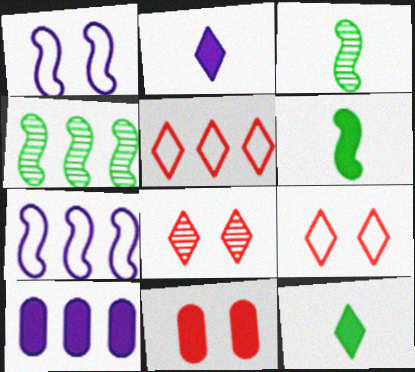[[3, 9, 10], 
[4, 5, 10]]